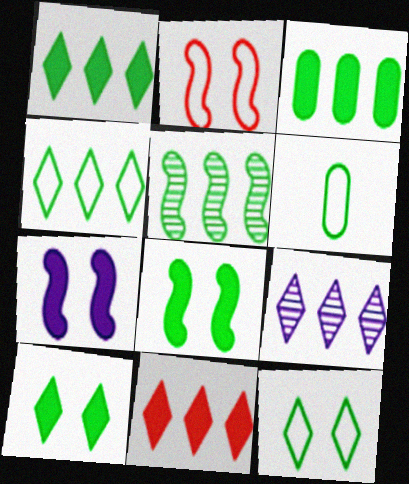[[3, 4, 5], 
[4, 9, 11], 
[5, 6, 10]]